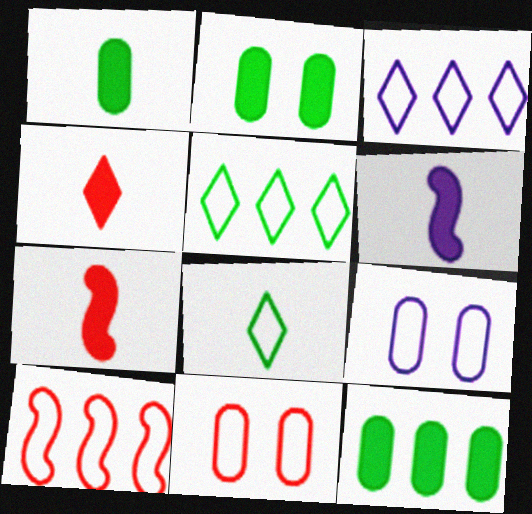[[1, 2, 12], 
[1, 4, 6], 
[8, 9, 10]]